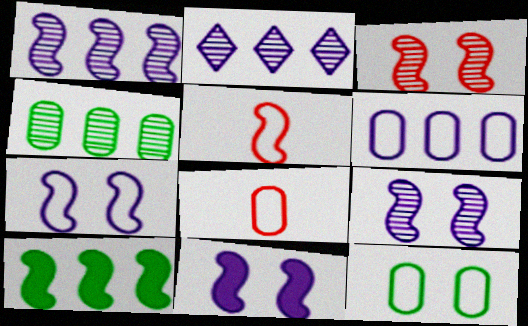[[5, 9, 10], 
[6, 8, 12], 
[7, 9, 11]]